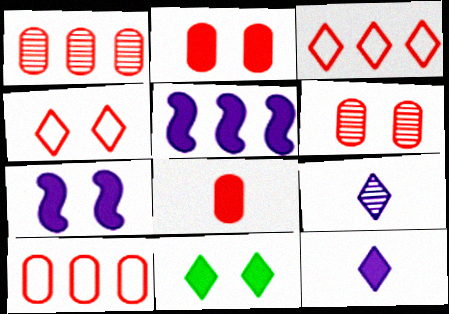[[2, 7, 11], 
[3, 9, 11], 
[5, 8, 11], 
[6, 8, 10]]